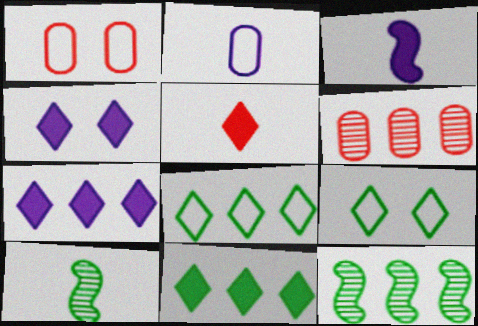[[1, 7, 10], 
[2, 5, 10], 
[3, 6, 9], 
[4, 5, 11]]